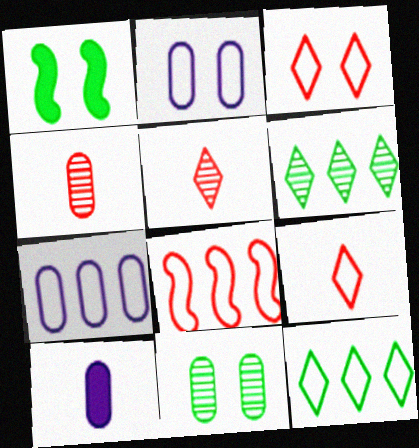[[1, 5, 7], 
[7, 8, 12]]